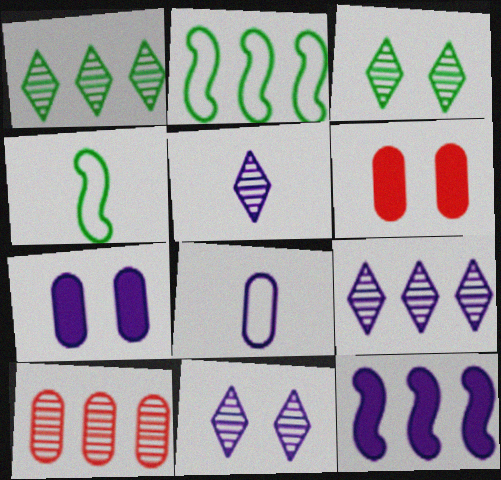[[2, 5, 6], 
[4, 6, 9], 
[5, 9, 11], 
[8, 11, 12]]